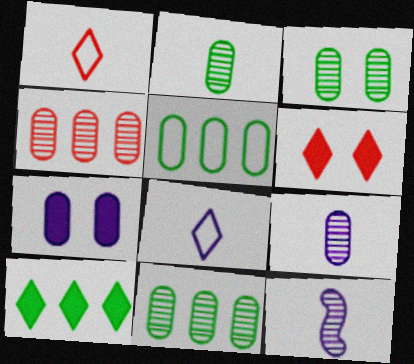[[2, 3, 11], 
[3, 4, 9], 
[5, 6, 12]]